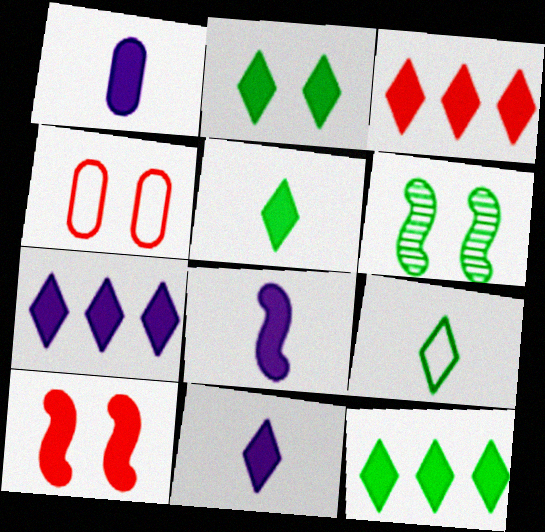[[1, 8, 11], 
[1, 10, 12], 
[2, 3, 11], 
[2, 5, 12], 
[3, 7, 12]]